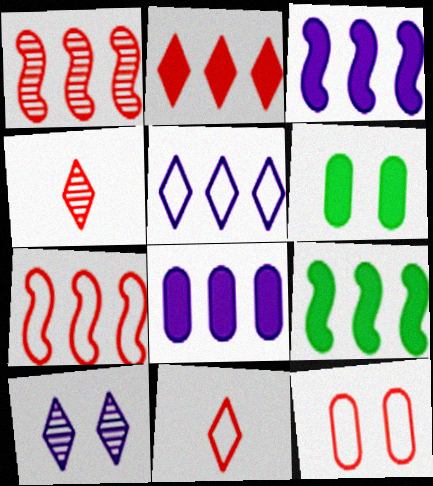[[2, 8, 9], 
[7, 11, 12]]